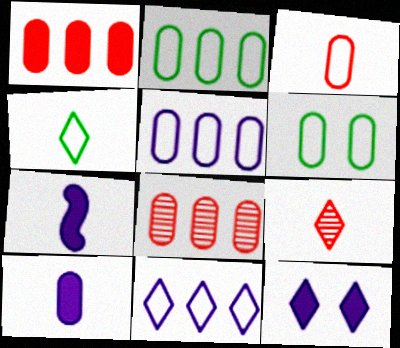[[3, 5, 6], 
[6, 8, 10]]